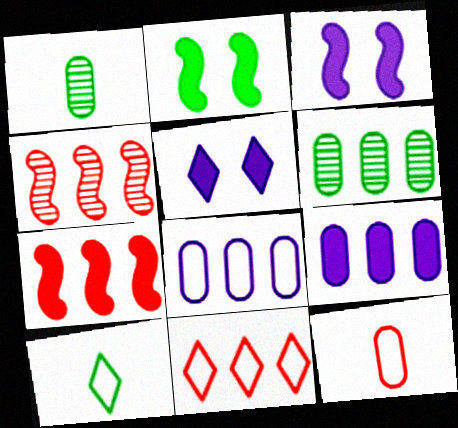[[1, 3, 11], 
[2, 6, 10]]